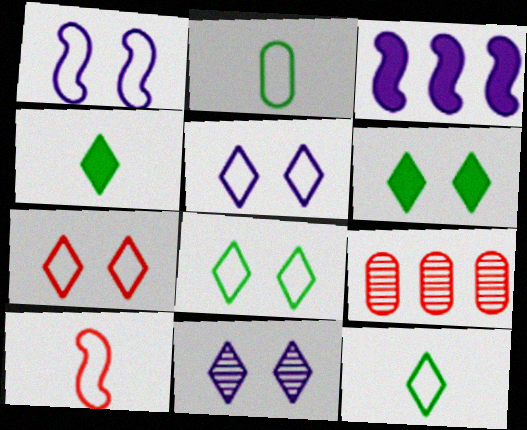[[1, 4, 9], 
[5, 7, 8], 
[6, 7, 11]]